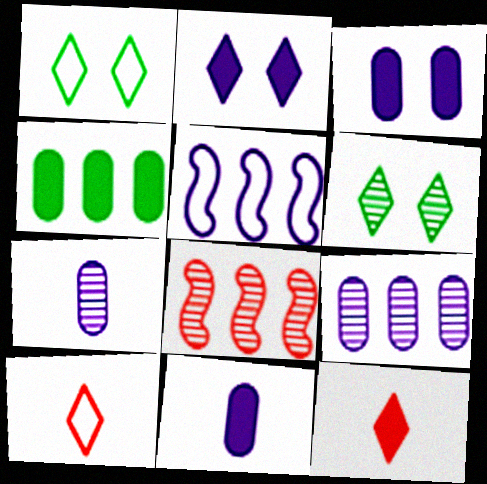[[1, 8, 11], 
[2, 5, 7], 
[6, 7, 8]]